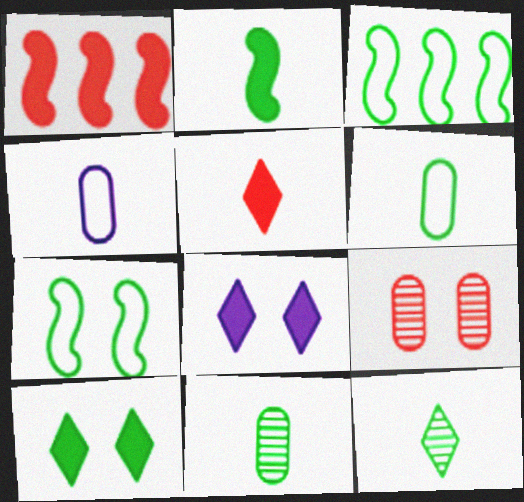[[2, 6, 12], 
[3, 10, 11], 
[7, 8, 9]]